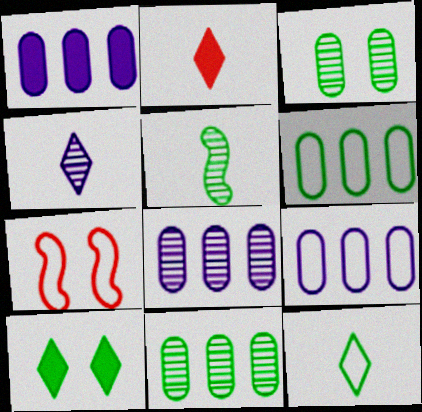[[1, 8, 9], 
[2, 4, 12], 
[5, 6, 10], 
[7, 9, 12]]